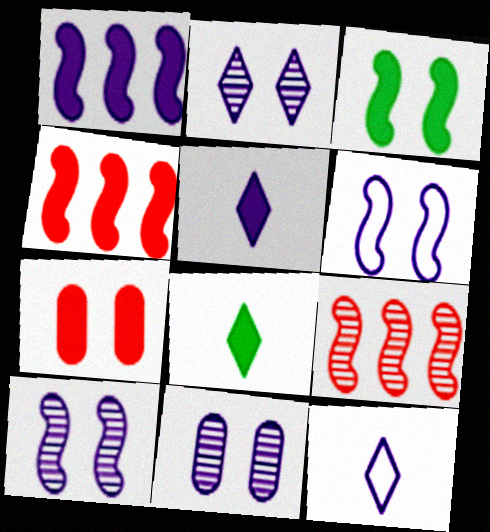[[1, 7, 8], 
[1, 11, 12], 
[2, 10, 11]]